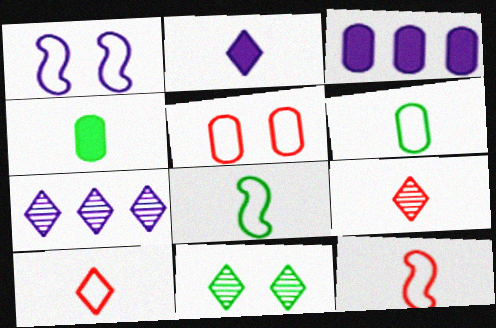[[3, 11, 12], 
[7, 9, 11]]